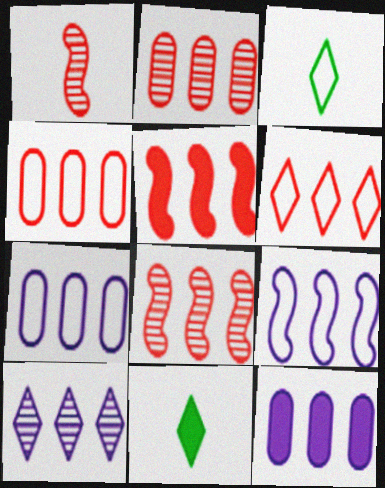[[2, 5, 6], 
[9, 10, 12]]